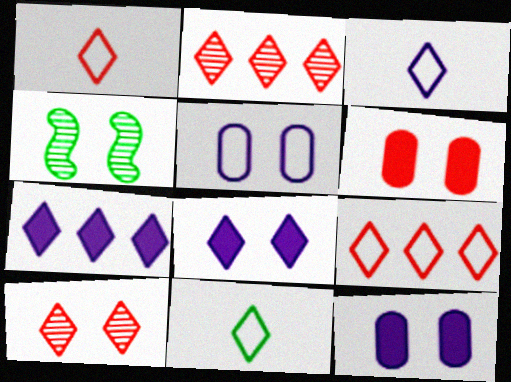[[1, 3, 11], 
[2, 8, 11], 
[7, 10, 11]]